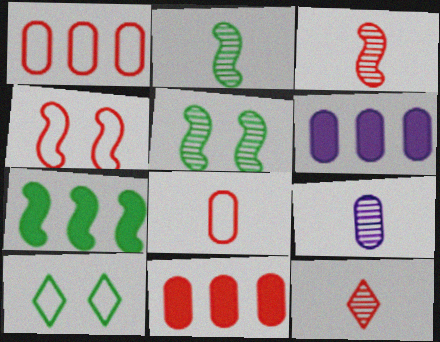[[2, 9, 12], 
[3, 6, 10], 
[4, 11, 12]]